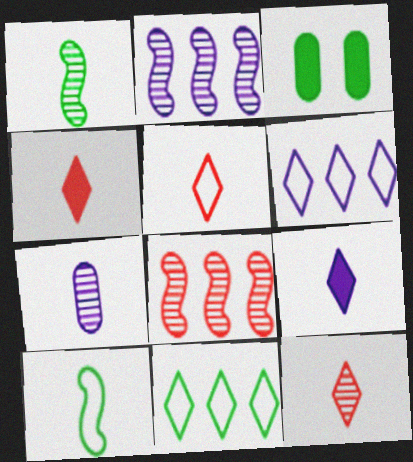[[1, 3, 11], 
[1, 7, 12], 
[2, 3, 5], 
[4, 5, 12], 
[4, 7, 10]]